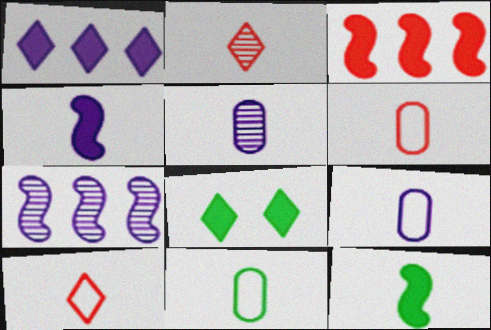[[2, 4, 11], 
[2, 9, 12], 
[5, 10, 12], 
[6, 7, 8], 
[6, 9, 11]]